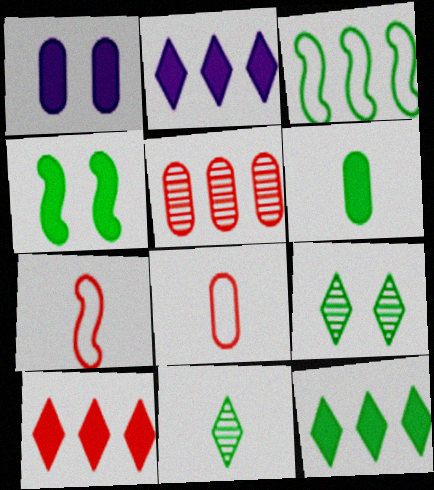[[2, 3, 5], 
[2, 10, 12], 
[3, 6, 9], 
[4, 6, 12]]